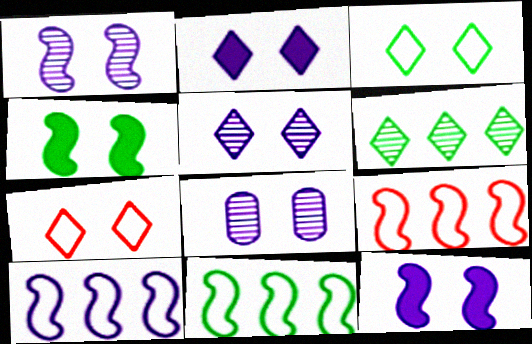[[1, 5, 8], 
[4, 7, 8], 
[9, 10, 11]]